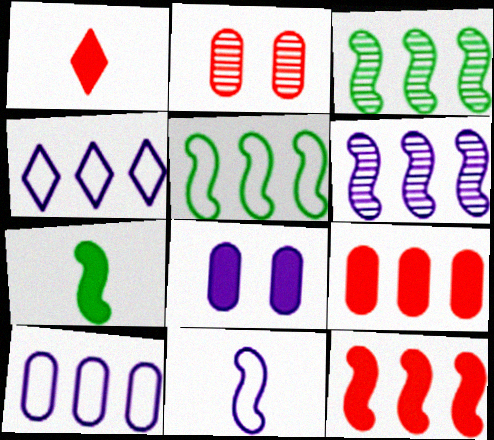[[2, 4, 7], 
[3, 4, 9], 
[5, 6, 12]]